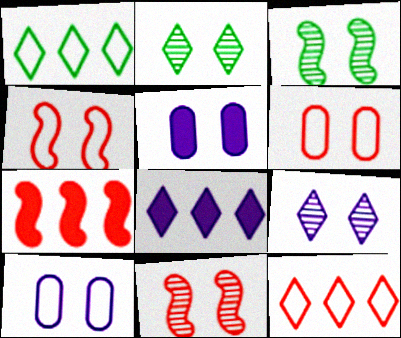[[2, 4, 5]]